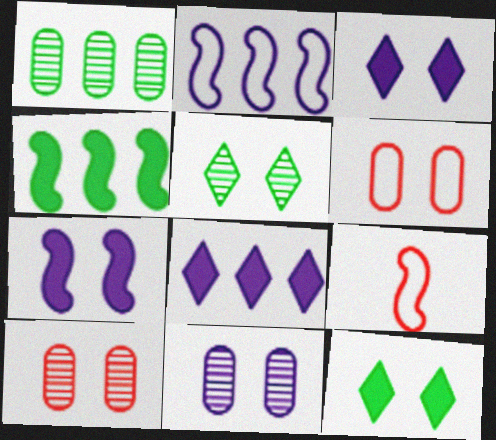[[1, 3, 9], 
[5, 6, 7]]